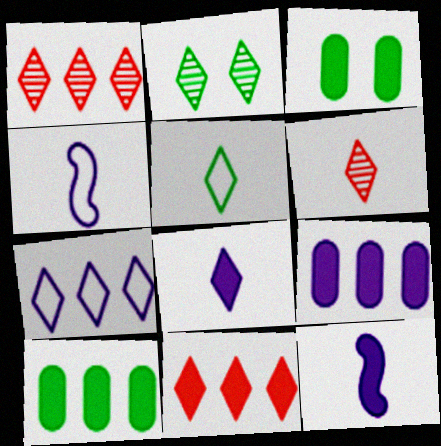[[1, 3, 4], 
[3, 11, 12], 
[5, 6, 8]]